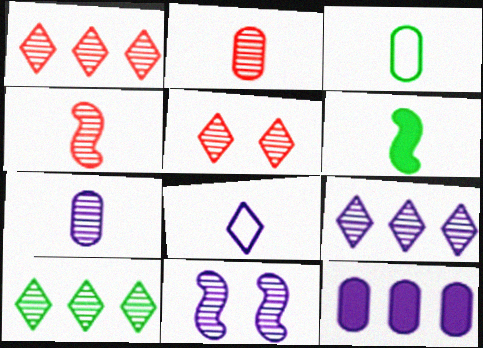[[1, 9, 10], 
[2, 6, 8], 
[2, 10, 11], 
[7, 9, 11], 
[8, 11, 12]]